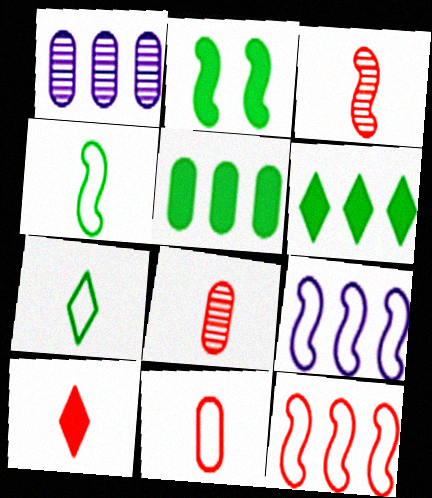[[1, 6, 12], 
[2, 3, 9], 
[3, 10, 11]]